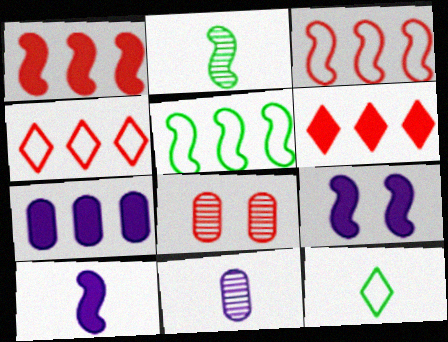[[2, 3, 9]]